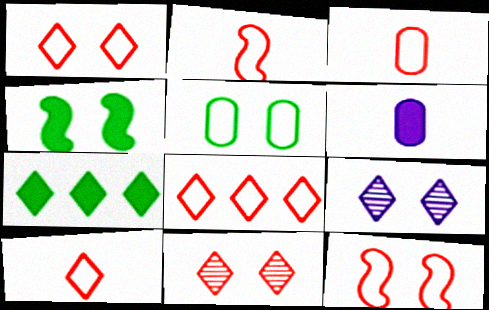[[1, 8, 10], 
[2, 3, 10], 
[3, 8, 12], 
[7, 9, 10]]